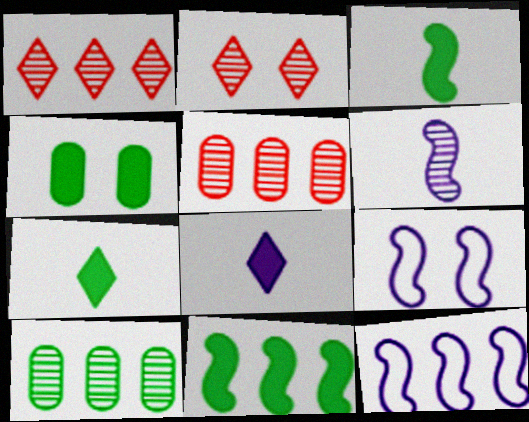[[2, 4, 9], 
[2, 6, 10], 
[4, 7, 11], 
[5, 7, 9]]